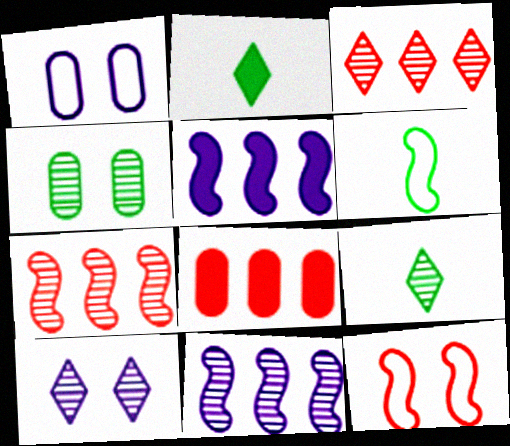[[1, 2, 7], 
[3, 9, 10], 
[6, 8, 10]]